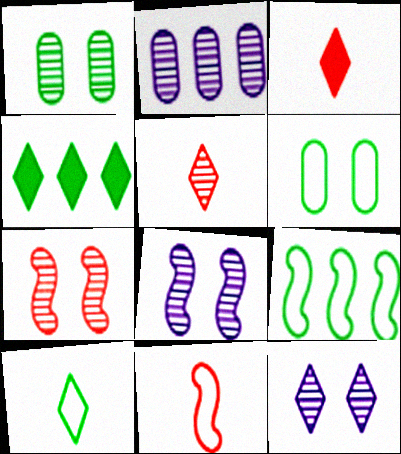[[1, 7, 12], 
[6, 9, 10]]